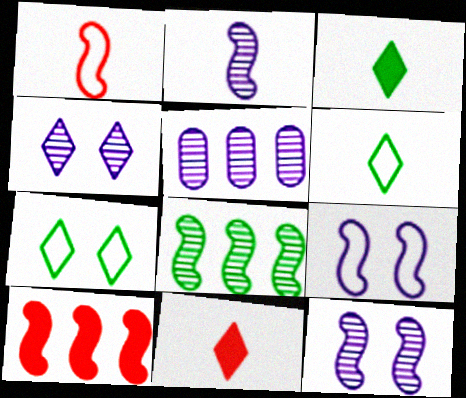[[2, 4, 5]]